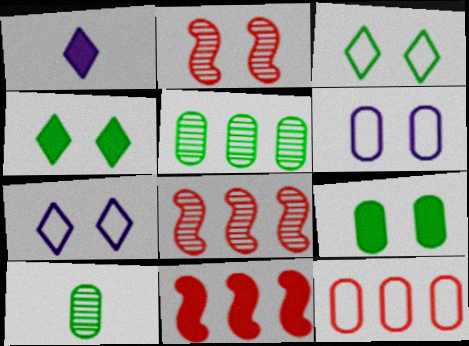[[1, 9, 11], 
[2, 4, 6], 
[2, 7, 9], 
[7, 10, 11]]